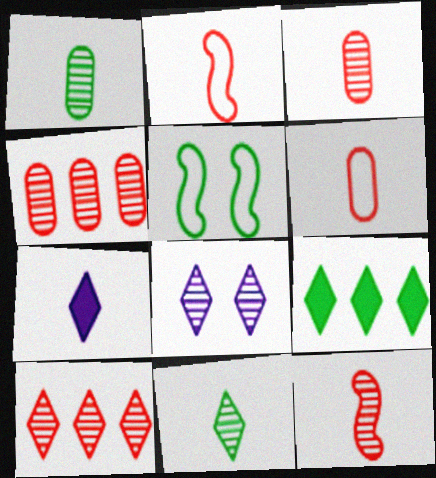[[1, 2, 7], 
[1, 5, 9], 
[4, 5, 7], 
[8, 10, 11]]